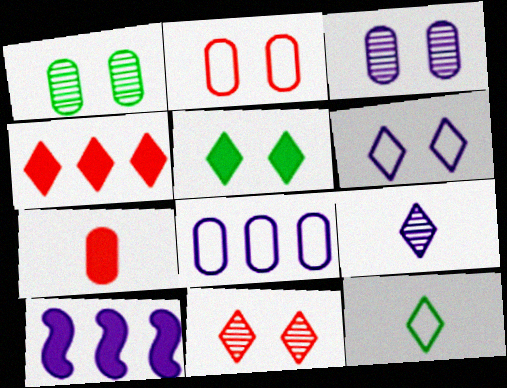[[1, 7, 8], 
[5, 6, 11], 
[5, 7, 10]]